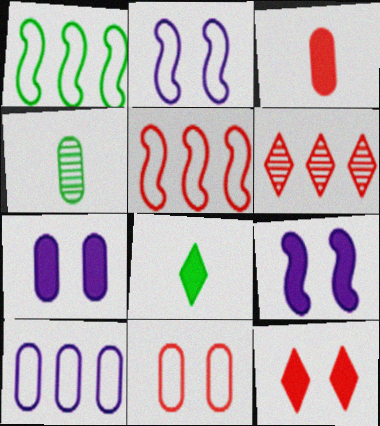[]